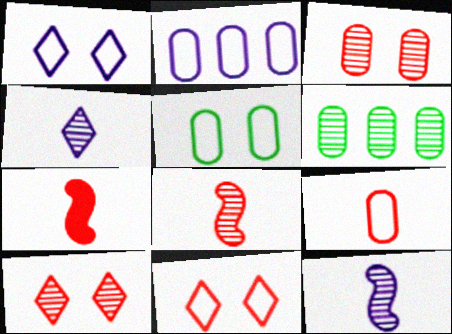[[1, 6, 7], 
[2, 5, 9], 
[6, 10, 12]]